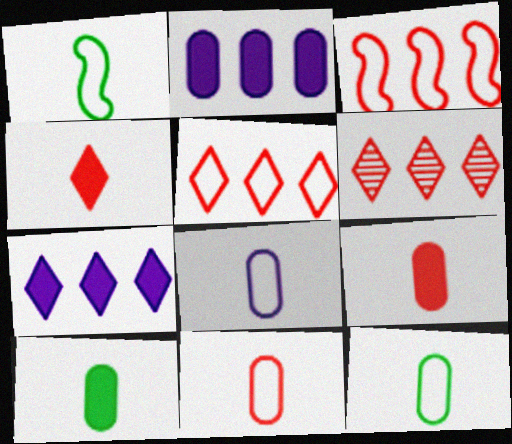[[8, 11, 12]]